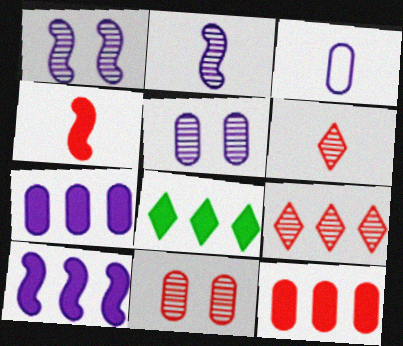[[3, 5, 7], 
[8, 10, 12]]